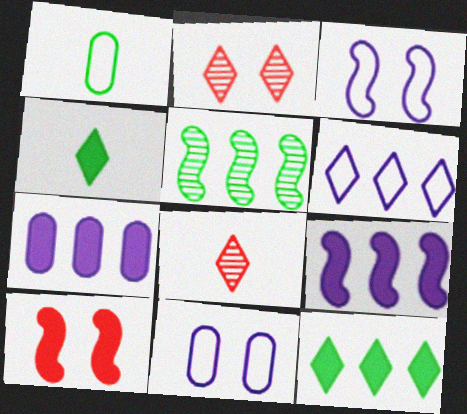[[1, 2, 9], 
[2, 4, 6], 
[4, 7, 10]]